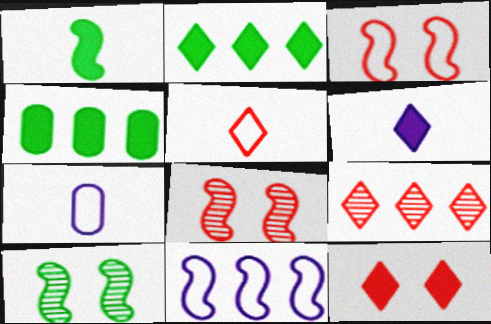[[1, 8, 11], 
[2, 6, 12], 
[2, 7, 8], 
[4, 9, 11], 
[5, 9, 12]]